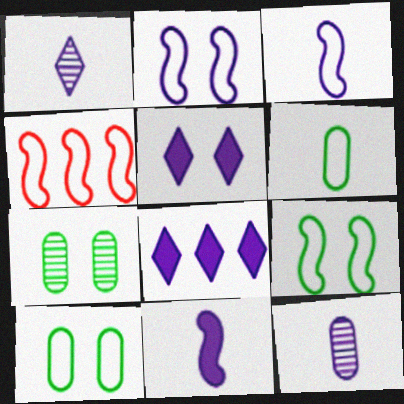[[2, 8, 12], 
[3, 4, 9]]